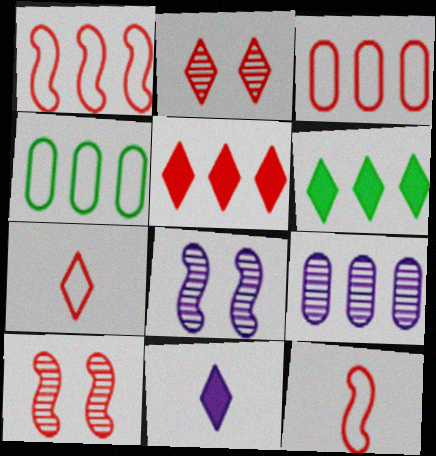[[1, 6, 9], 
[2, 5, 7], 
[4, 10, 11]]